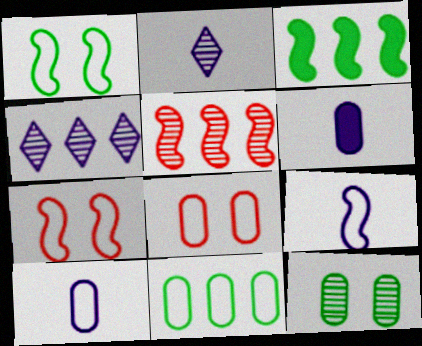[[2, 3, 8], 
[2, 5, 12], 
[2, 6, 9], 
[8, 10, 11]]